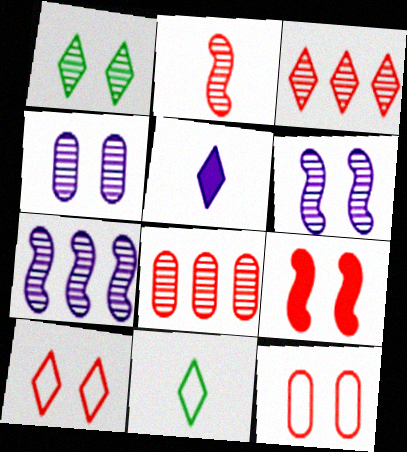[]